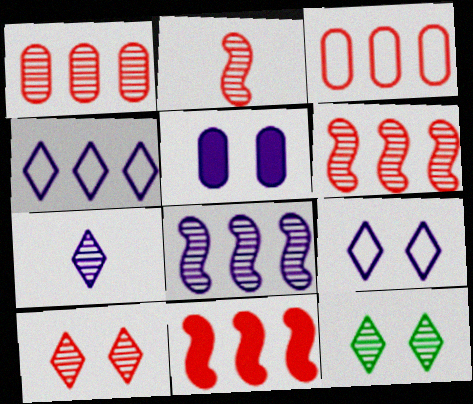[[1, 2, 10]]